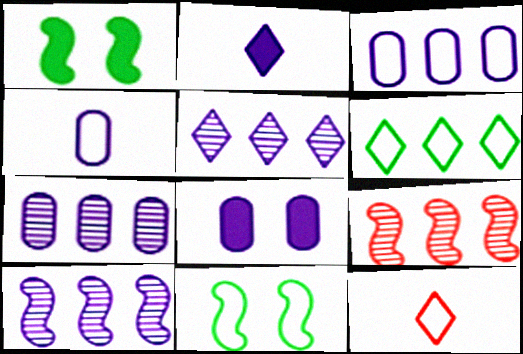[[1, 7, 12], 
[3, 11, 12], 
[4, 7, 8], 
[5, 7, 10]]